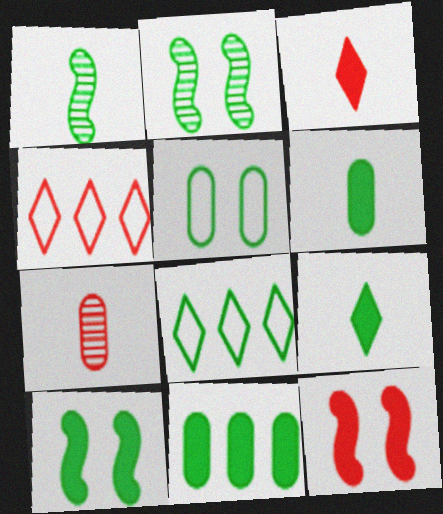[[2, 6, 8], 
[4, 7, 12], 
[9, 10, 11]]